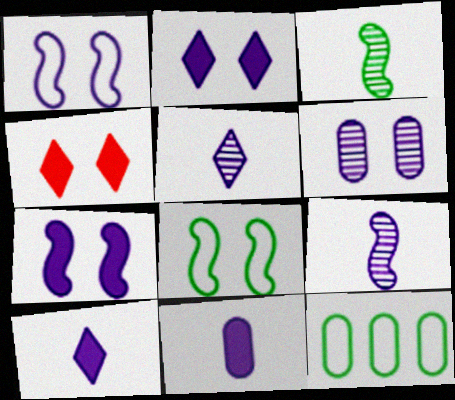[[1, 2, 6], 
[4, 6, 8], 
[4, 9, 12]]